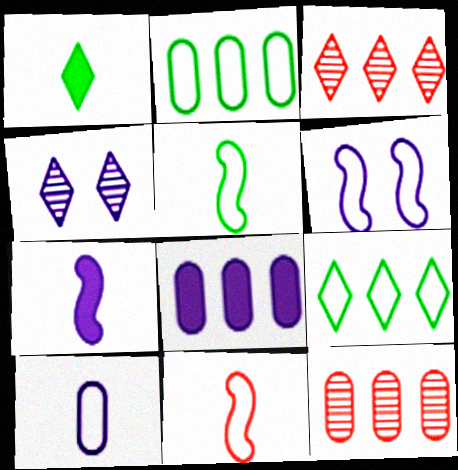[[1, 6, 12], 
[2, 8, 12]]